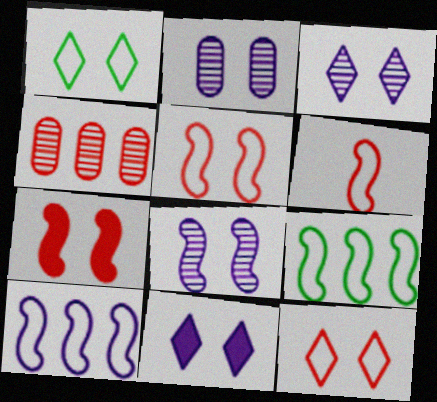[[1, 2, 7], 
[2, 3, 8]]